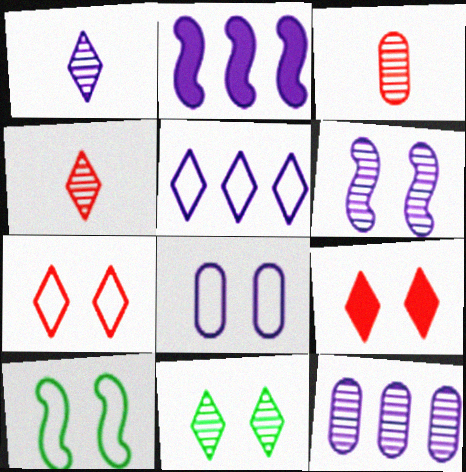[[1, 2, 8], 
[1, 6, 12], 
[2, 5, 12], 
[7, 8, 10]]